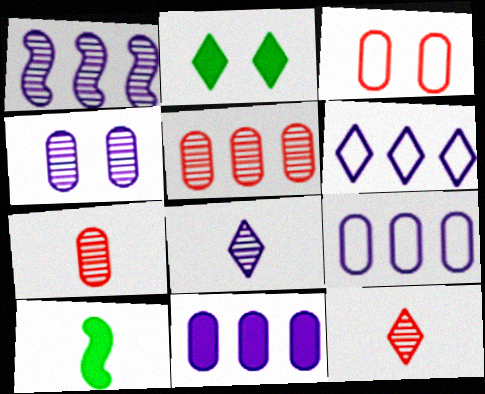[[1, 4, 8], 
[1, 6, 11], 
[2, 6, 12]]